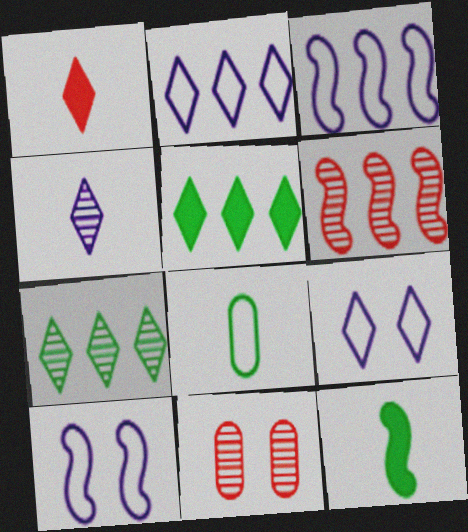[[1, 7, 9], 
[2, 11, 12], 
[6, 10, 12]]